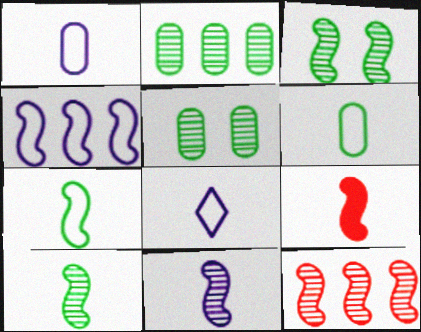[[3, 4, 9], 
[3, 11, 12], 
[7, 9, 11]]